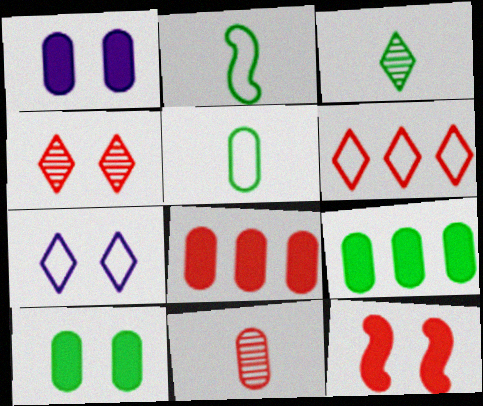[[6, 11, 12]]